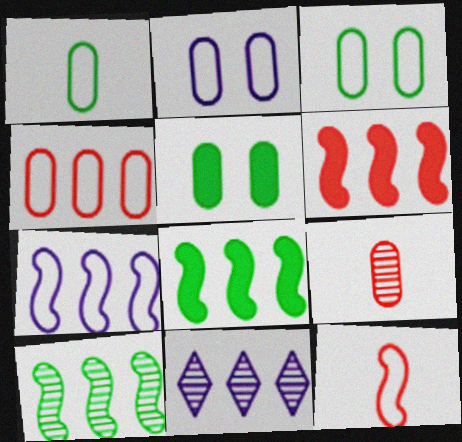[[1, 2, 4], 
[4, 8, 11], 
[5, 11, 12], 
[6, 7, 10]]